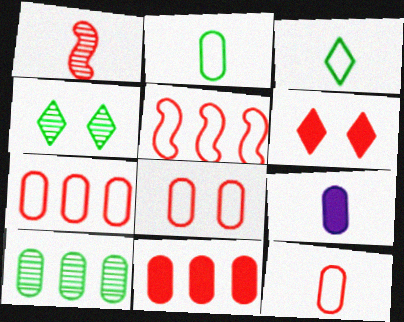[[1, 3, 9], 
[1, 6, 7], 
[4, 5, 9], 
[7, 8, 12], 
[8, 9, 10]]